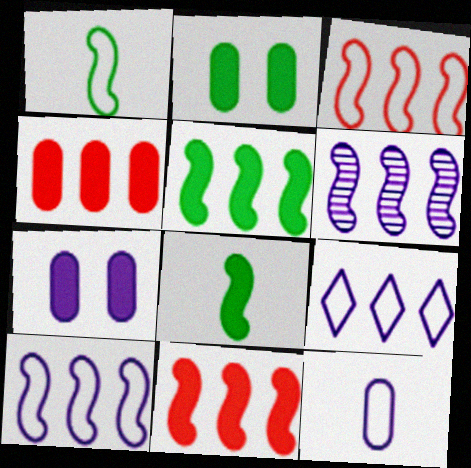[[3, 5, 6]]